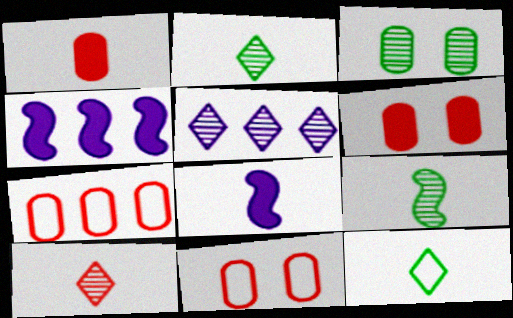[[2, 4, 11]]